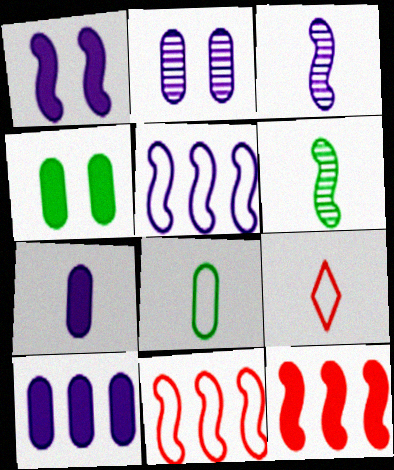[[1, 3, 5], 
[1, 6, 11], 
[6, 7, 9]]